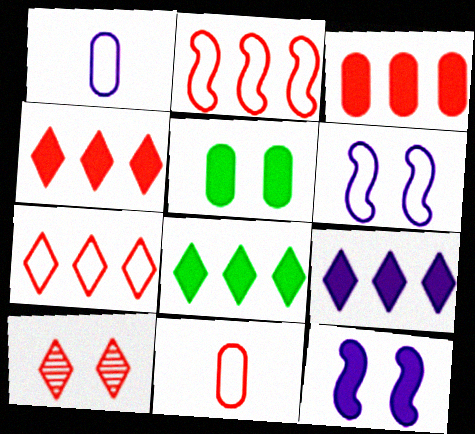[[4, 8, 9], 
[5, 6, 10]]